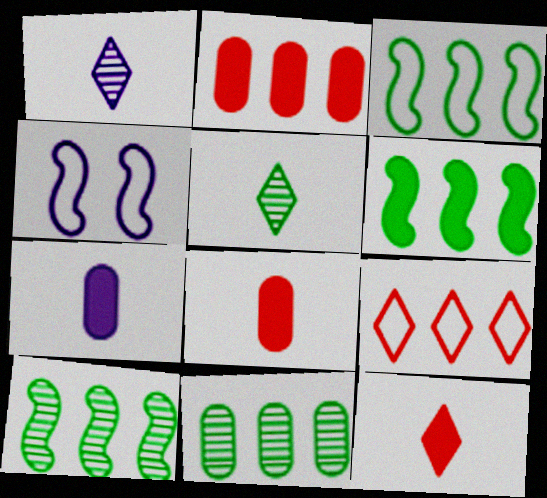[[2, 4, 5], 
[3, 6, 10], 
[4, 11, 12]]